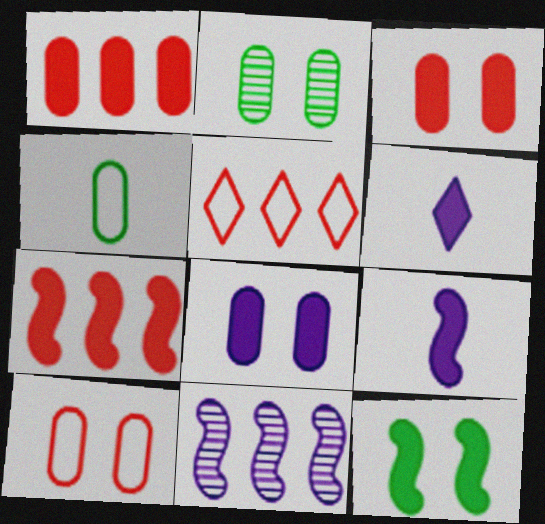[[1, 6, 12], 
[2, 5, 9], 
[2, 8, 10], 
[7, 9, 12]]